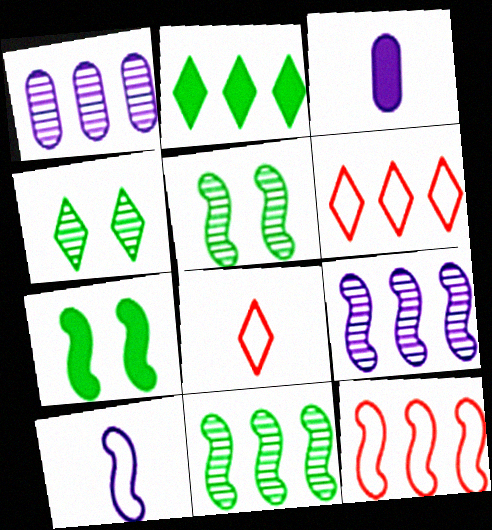[[1, 2, 12], 
[1, 7, 8], 
[3, 4, 12], 
[3, 5, 6]]